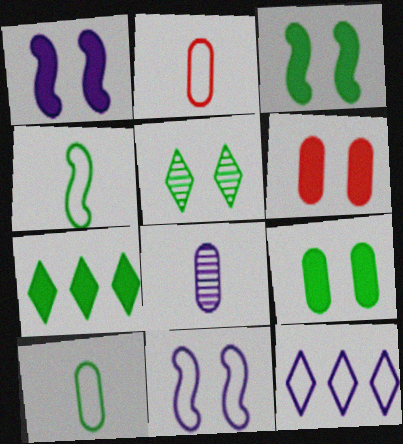[[1, 8, 12], 
[5, 6, 11]]